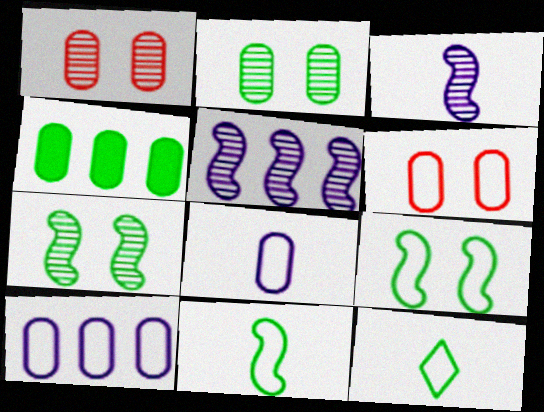[[1, 4, 8], 
[4, 7, 12]]